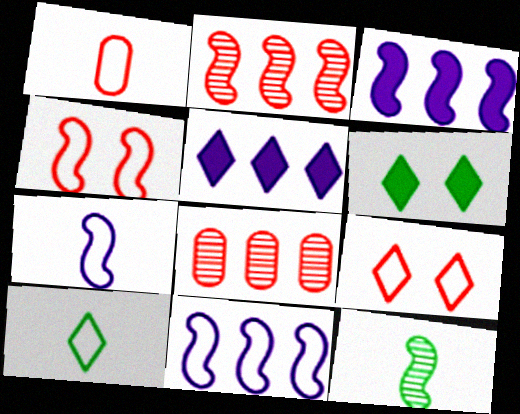[[1, 7, 10], 
[3, 4, 12], 
[6, 7, 8]]